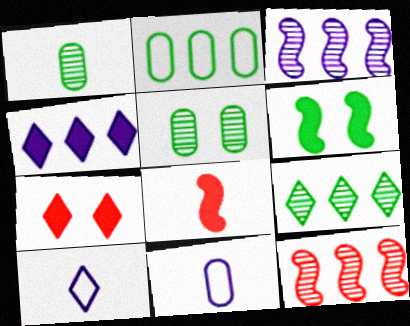[[1, 8, 10], 
[2, 4, 12], 
[7, 9, 10]]